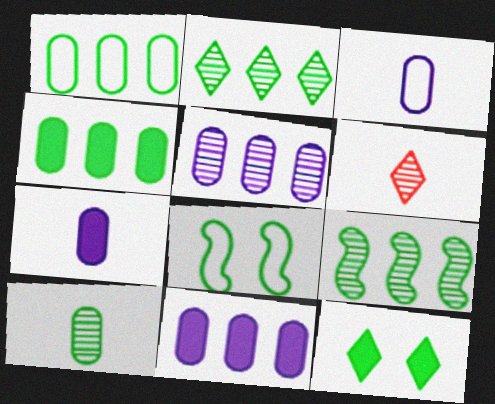[[6, 8, 11]]